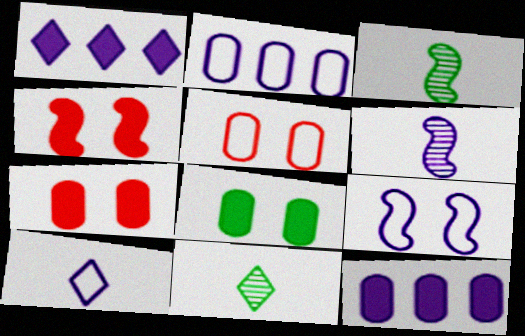[[1, 3, 5], 
[2, 4, 11], 
[2, 9, 10]]